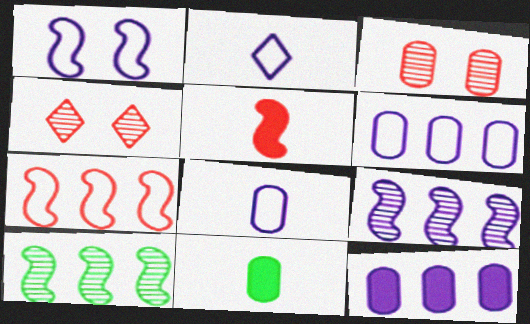[[1, 2, 6], 
[1, 5, 10], 
[3, 6, 11]]